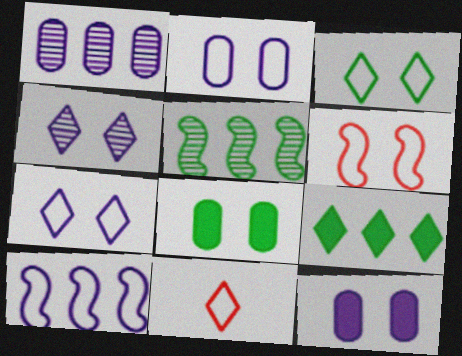[[2, 3, 6], 
[4, 6, 8], 
[4, 9, 11], 
[5, 11, 12]]